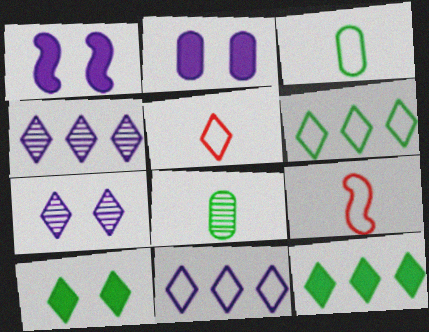[[4, 5, 10], 
[5, 7, 12]]